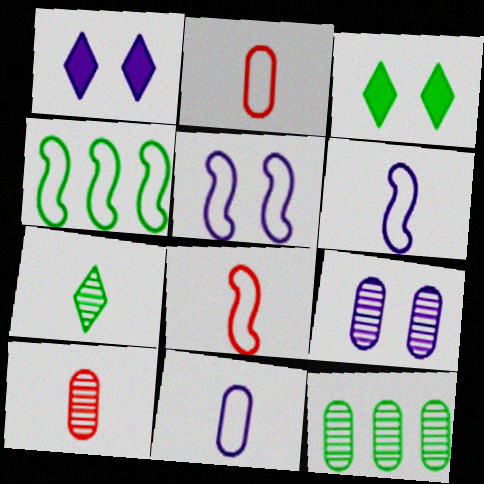[[1, 4, 10], 
[1, 5, 9], 
[1, 8, 12], 
[4, 5, 8], 
[9, 10, 12]]